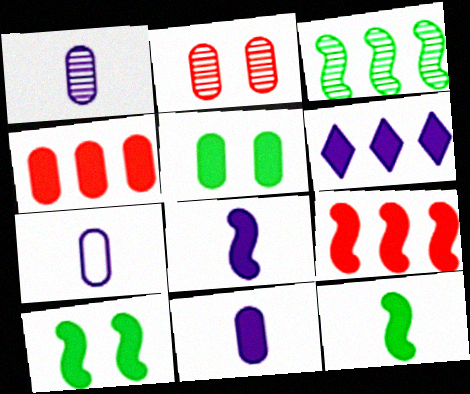[[1, 7, 11], 
[4, 5, 11], 
[8, 9, 10]]